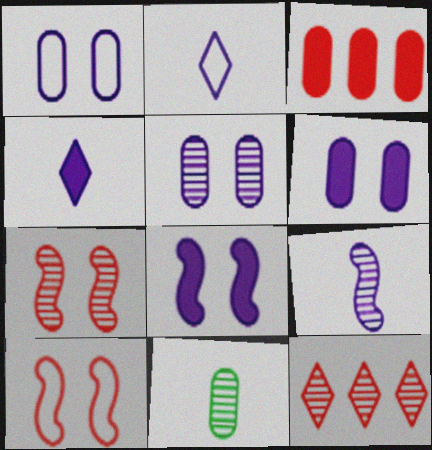[[1, 3, 11], 
[1, 5, 6]]